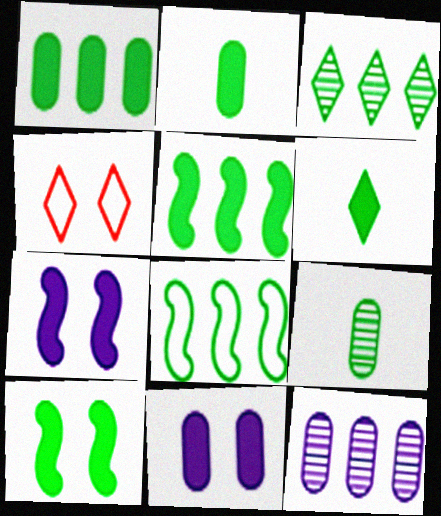[[1, 3, 8], 
[1, 6, 10]]